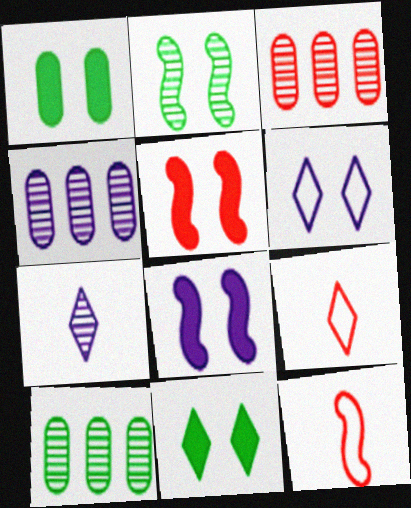[[2, 3, 7], 
[3, 4, 10], 
[3, 5, 9], 
[4, 11, 12], 
[8, 9, 10]]